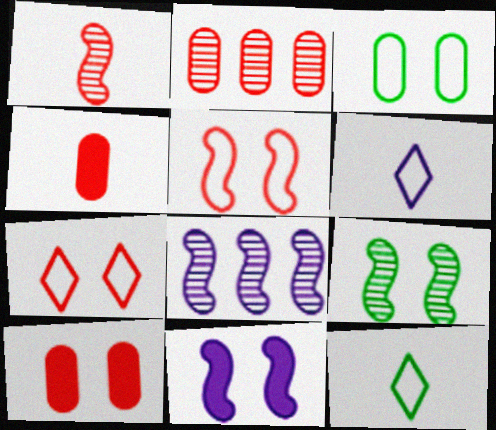[[1, 8, 9], 
[2, 11, 12], 
[5, 9, 11], 
[8, 10, 12]]